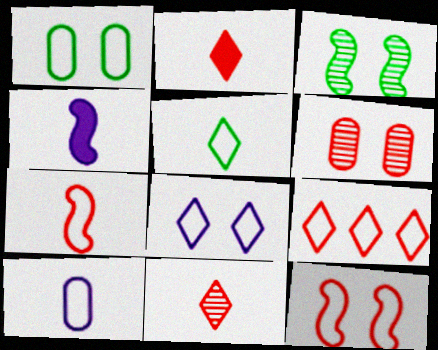[[1, 8, 12], 
[5, 7, 10], 
[5, 8, 9]]